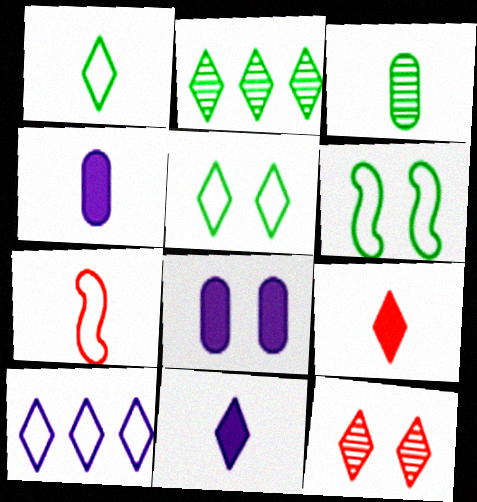[[2, 7, 8], 
[3, 7, 11], 
[6, 8, 12]]